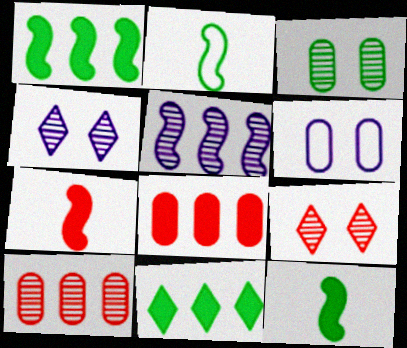[[2, 3, 11], 
[2, 4, 8]]